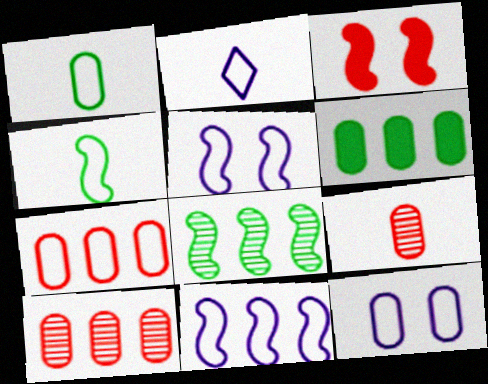[[1, 7, 12], 
[2, 11, 12], 
[6, 9, 12]]